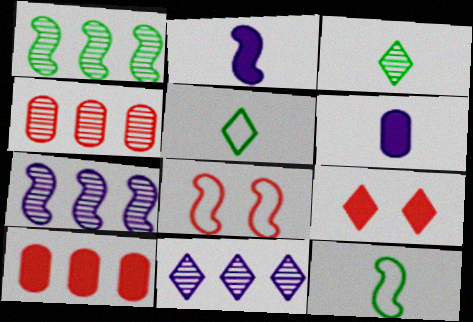[[1, 2, 8], 
[1, 4, 11], 
[5, 9, 11]]